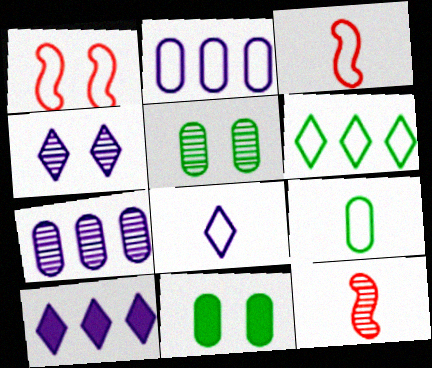[[1, 4, 11], 
[3, 5, 10], 
[3, 8, 9], 
[4, 8, 10]]